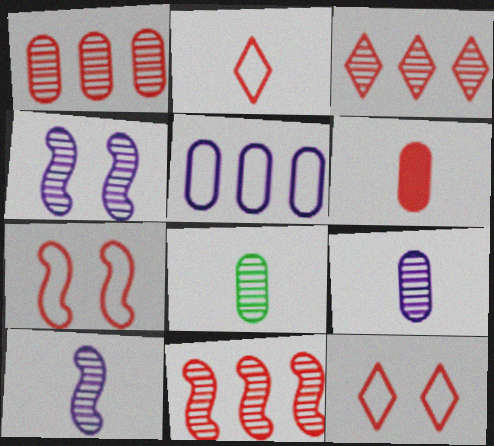[[1, 3, 11], 
[3, 4, 8], 
[3, 6, 7], 
[6, 11, 12]]